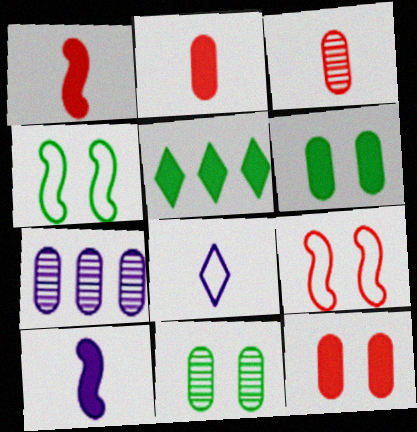[[3, 7, 11], 
[5, 10, 12]]